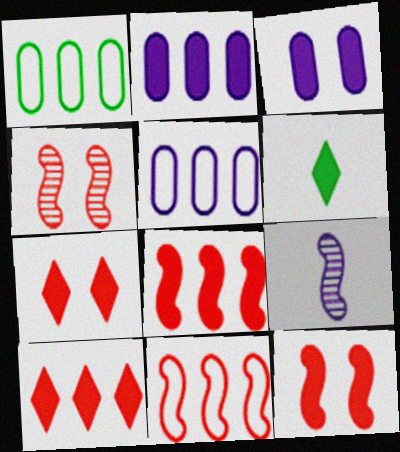[[1, 7, 9], 
[2, 6, 12], 
[3, 6, 8], 
[4, 5, 6]]